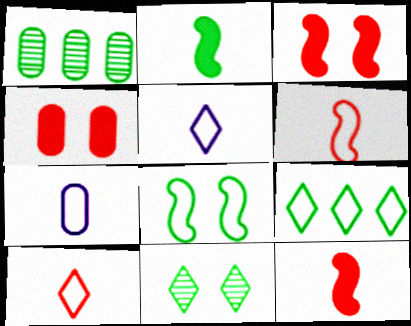[[1, 3, 5], 
[1, 4, 7]]